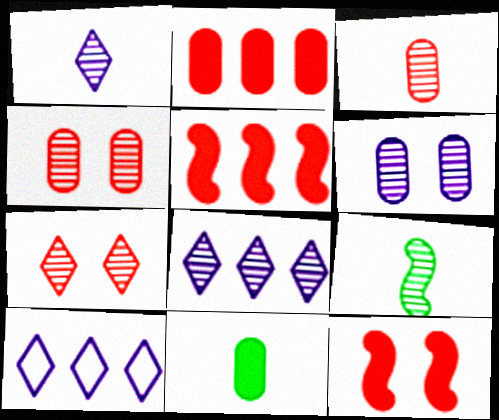[[1, 3, 9], 
[4, 8, 9]]